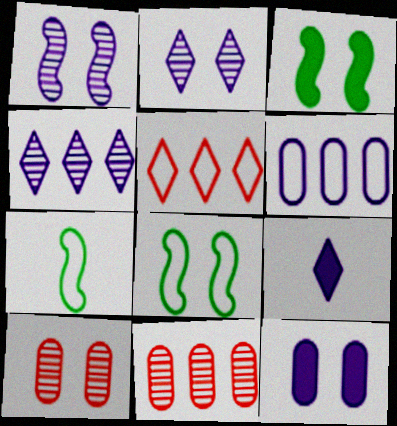[[1, 6, 9], 
[8, 9, 11]]